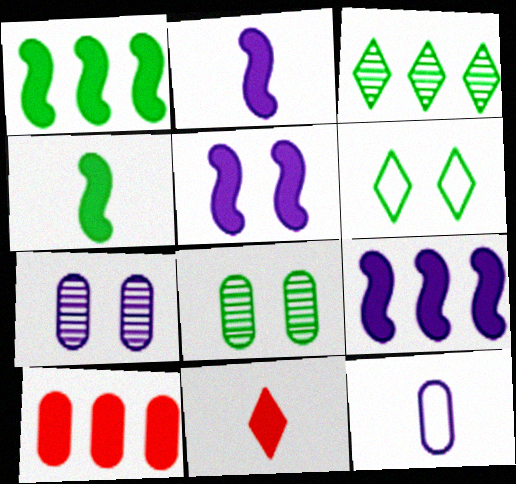[[2, 5, 9], 
[8, 10, 12]]